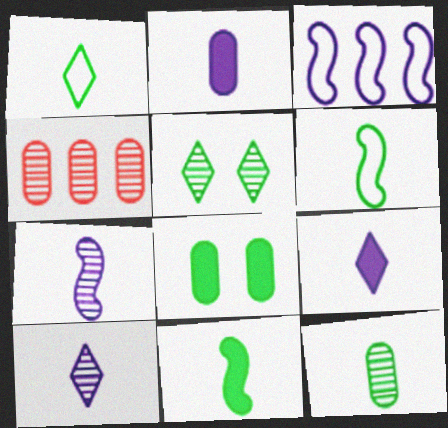[[1, 11, 12], 
[4, 5, 7]]